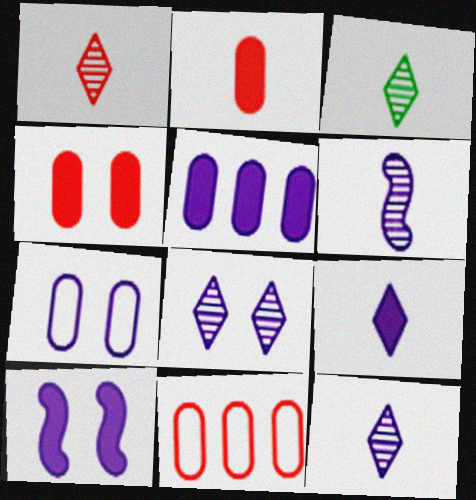[[1, 3, 12], 
[3, 10, 11], 
[5, 9, 10], 
[7, 8, 10]]